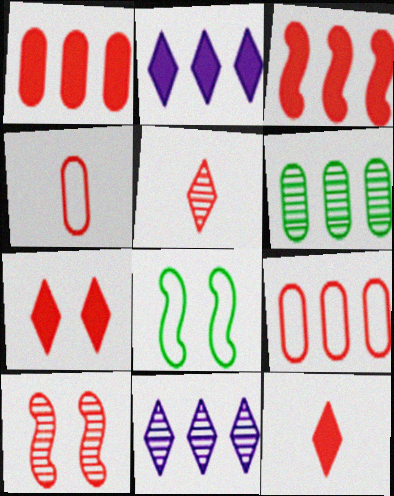[[9, 10, 12]]